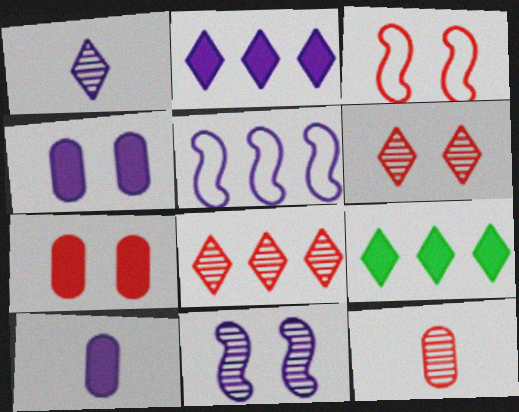[[1, 4, 5], 
[3, 6, 7]]